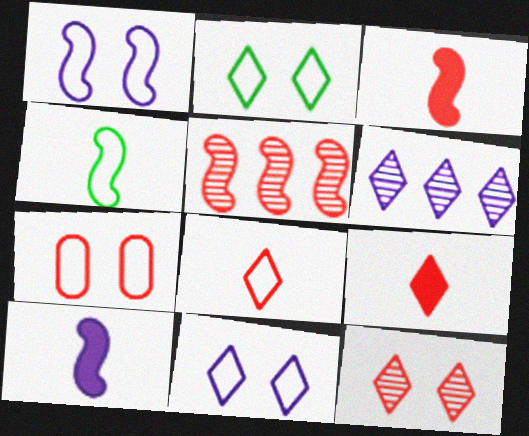[[1, 2, 7], 
[2, 6, 9], 
[5, 7, 9]]